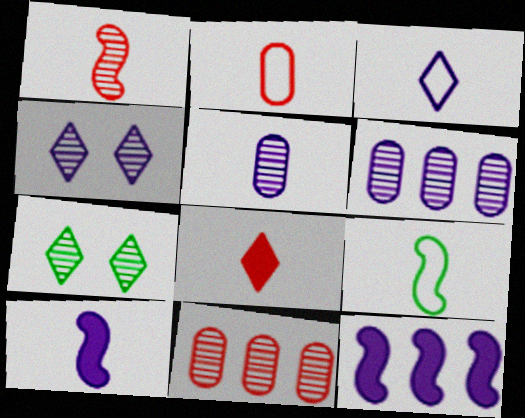[[1, 2, 8], 
[1, 6, 7], 
[1, 9, 10], 
[2, 3, 9], 
[2, 7, 12], 
[3, 5, 10], 
[5, 8, 9]]